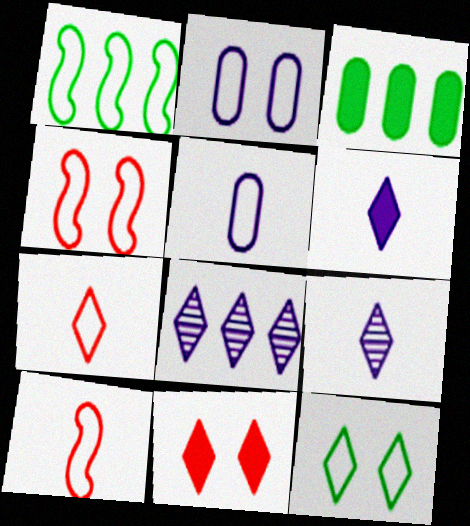[[1, 2, 7], 
[2, 4, 12], 
[3, 4, 9]]